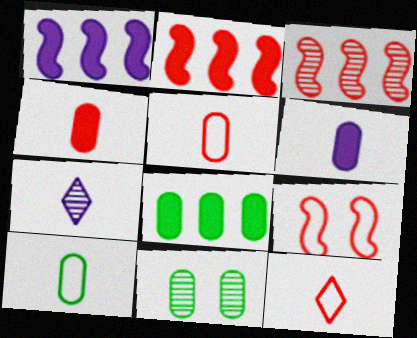[[1, 11, 12], 
[3, 7, 11], 
[7, 8, 9], 
[8, 10, 11]]